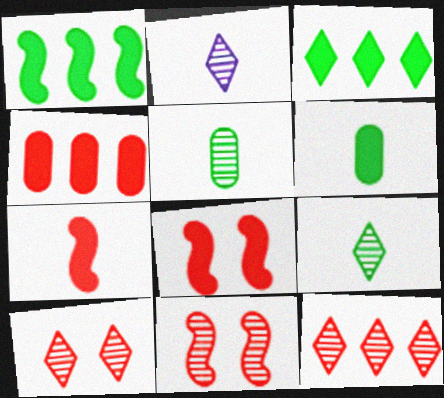[]